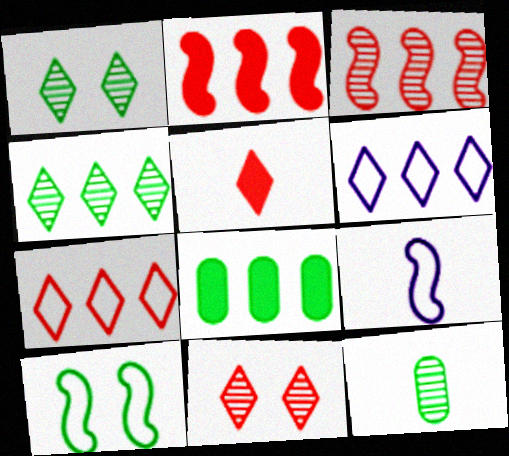[[1, 5, 6], 
[3, 6, 8], 
[5, 7, 11], 
[5, 9, 12], 
[8, 9, 11]]